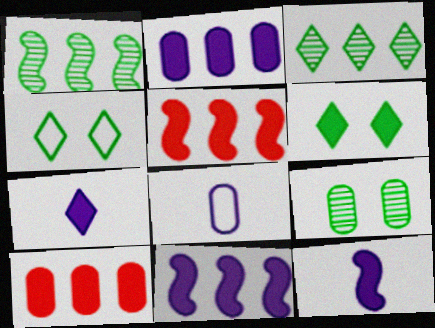[[6, 10, 12], 
[8, 9, 10]]